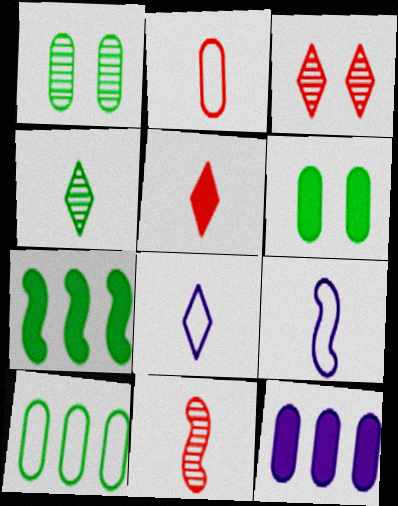[[1, 2, 12], 
[2, 5, 11], 
[4, 5, 8]]